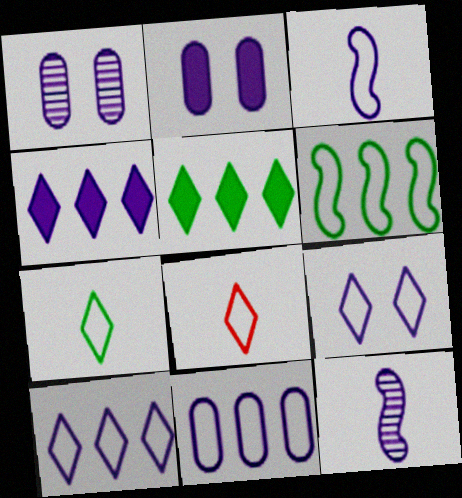[[1, 3, 4], 
[2, 10, 12], 
[3, 9, 11]]